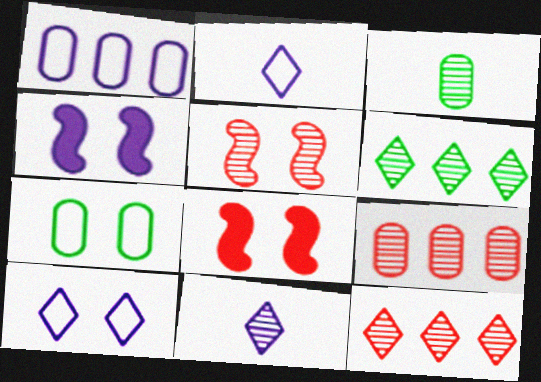[[1, 4, 11]]